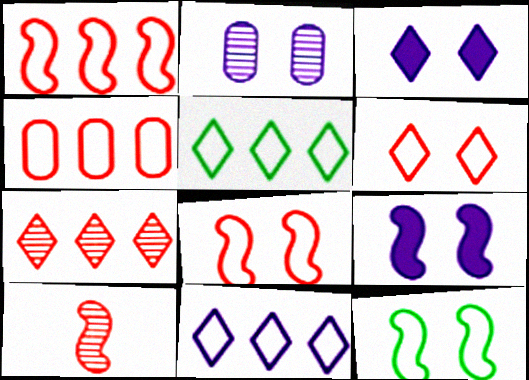[]